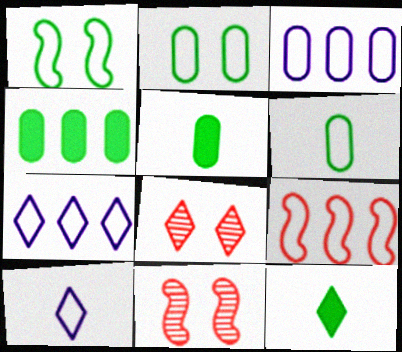[[2, 9, 10], 
[3, 11, 12], 
[4, 10, 11], 
[5, 7, 11], 
[7, 8, 12]]